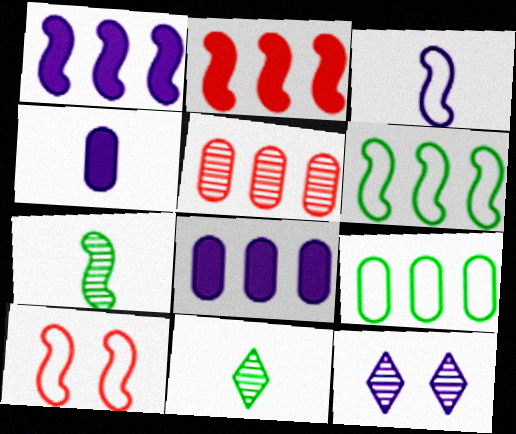[[1, 7, 10], 
[3, 6, 10], 
[3, 8, 12], 
[5, 7, 12], 
[5, 8, 9], 
[8, 10, 11]]